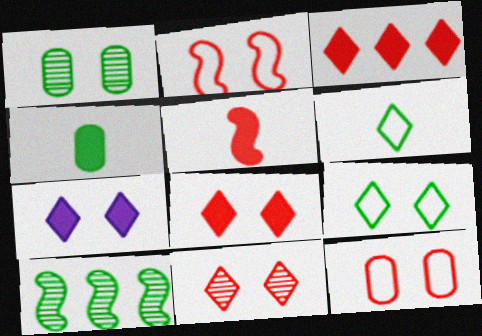[[1, 2, 7], 
[4, 9, 10], 
[7, 9, 11]]